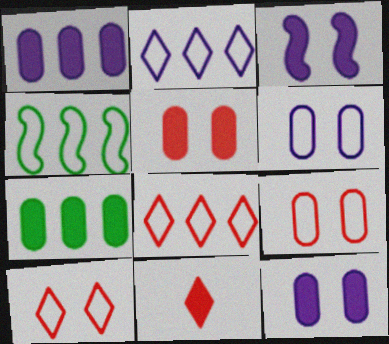[[3, 7, 11]]